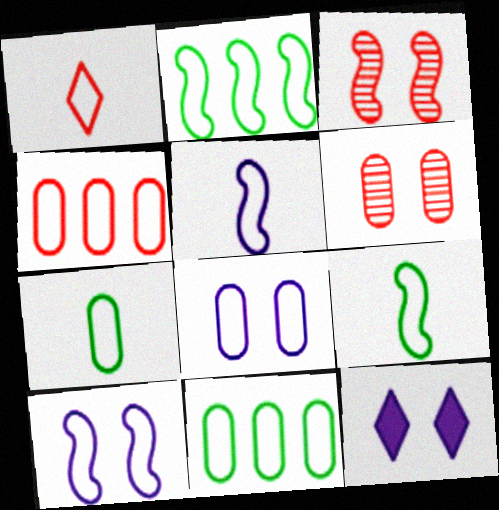[[1, 2, 8], 
[1, 5, 7], 
[1, 10, 11], 
[4, 7, 8]]